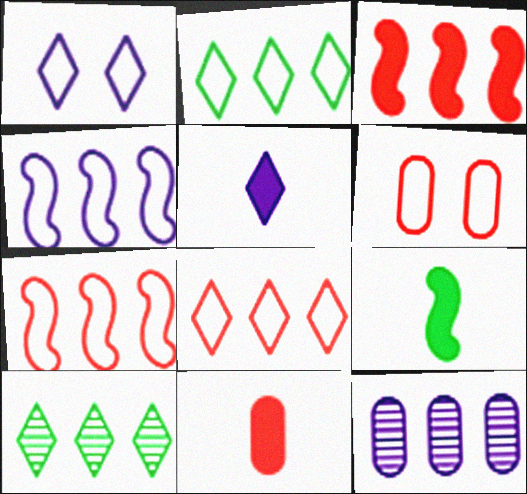[[2, 3, 12], 
[5, 9, 11]]